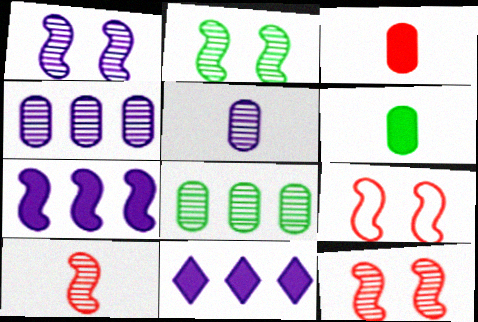[[1, 2, 12]]